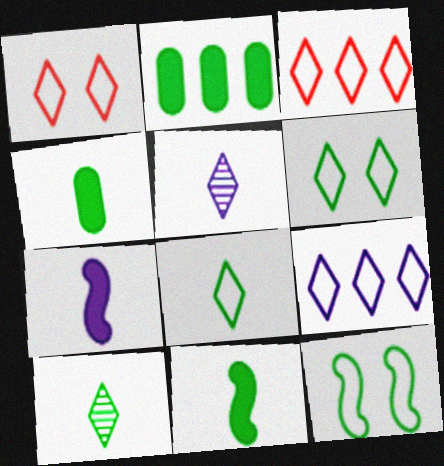[[1, 8, 9], 
[2, 10, 12]]